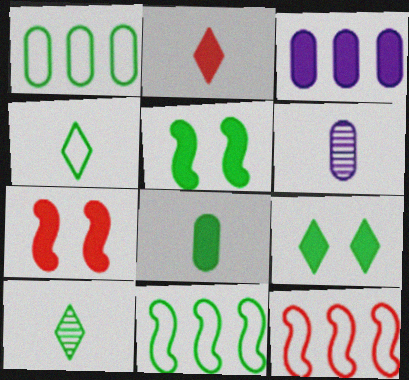[[1, 5, 10], 
[2, 3, 5], 
[6, 9, 12]]